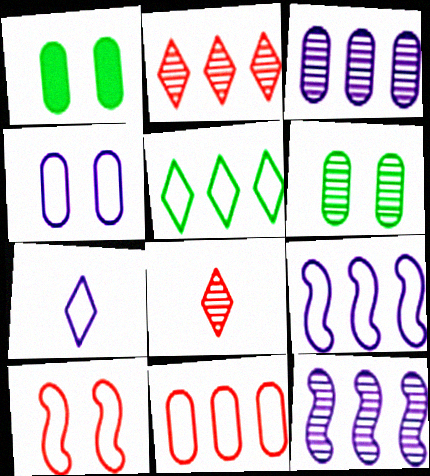[[1, 8, 9], 
[4, 7, 9], 
[5, 9, 11], 
[6, 8, 12]]